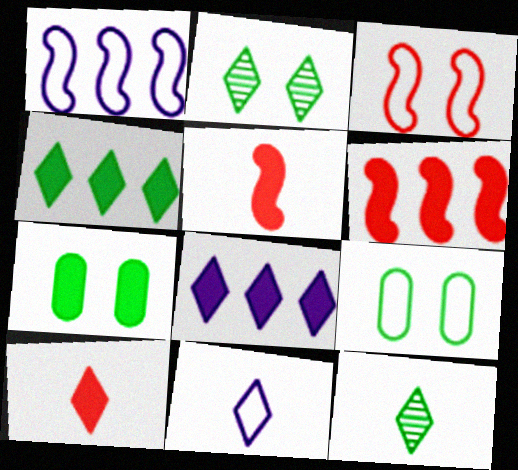[[5, 7, 8], 
[10, 11, 12]]